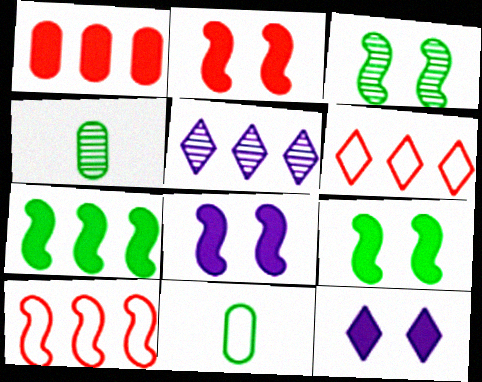[[2, 5, 11], 
[2, 8, 9], 
[4, 6, 8], 
[4, 10, 12]]